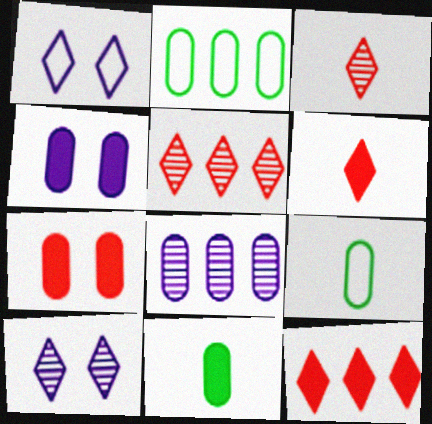[[7, 8, 9]]